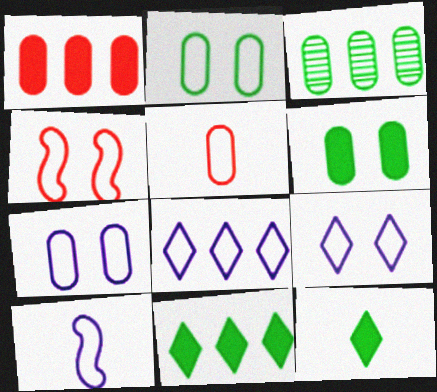[[2, 4, 9], 
[7, 8, 10]]